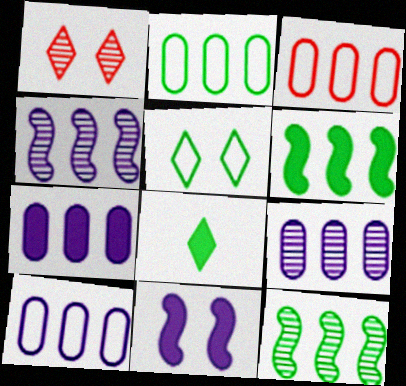[[2, 3, 10], 
[7, 9, 10]]